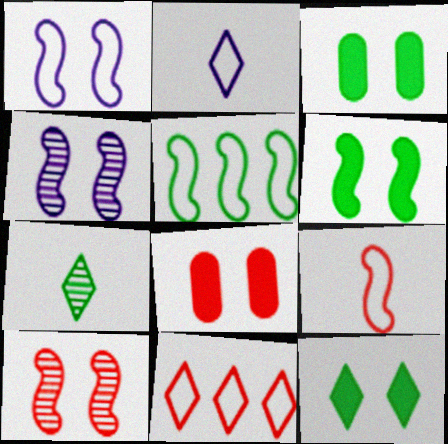[[1, 5, 9], 
[1, 6, 10], 
[3, 5, 7], 
[3, 6, 12]]